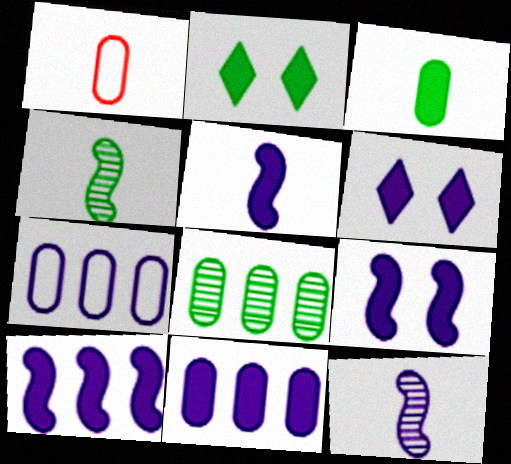[[5, 6, 11], 
[5, 9, 10], 
[6, 7, 12]]